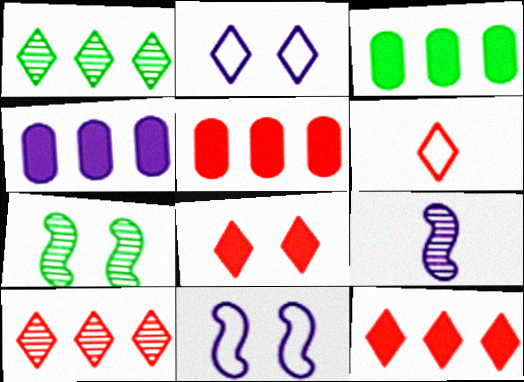[[2, 4, 9], 
[3, 4, 5], 
[4, 6, 7], 
[6, 8, 10]]